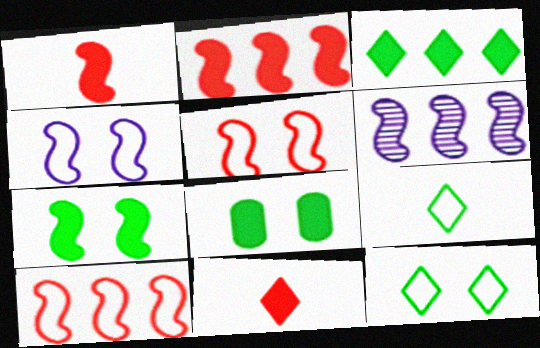[]